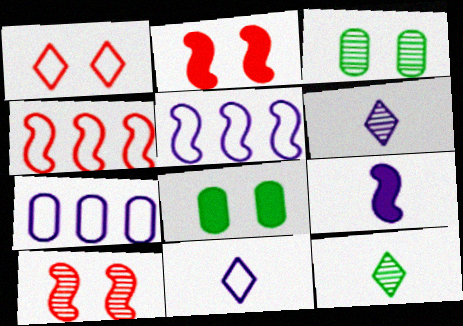[[2, 7, 12], 
[4, 6, 8]]